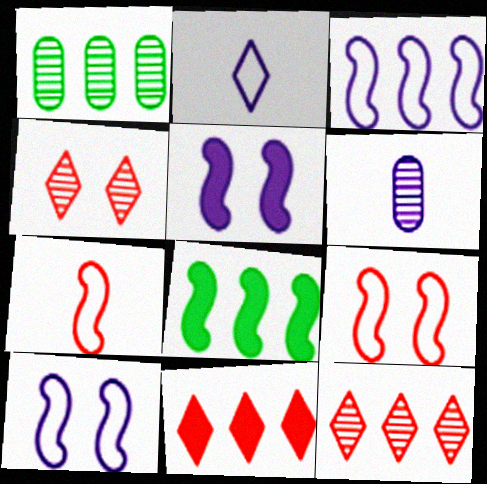[[1, 3, 11]]